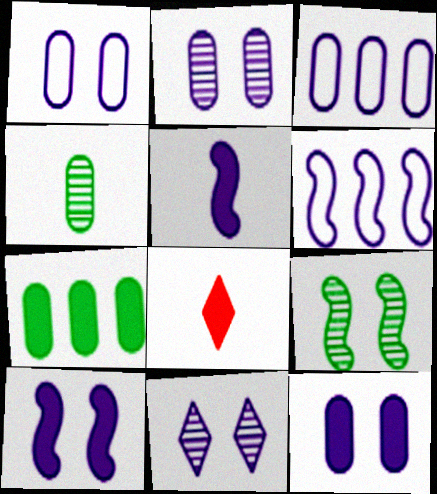[[1, 2, 12], 
[1, 10, 11], 
[3, 5, 11], 
[3, 8, 9], 
[7, 8, 10]]